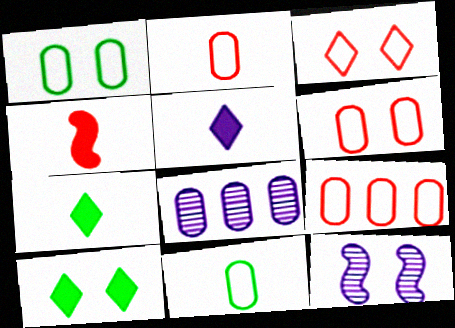[[2, 6, 9], 
[6, 10, 12], 
[7, 9, 12]]